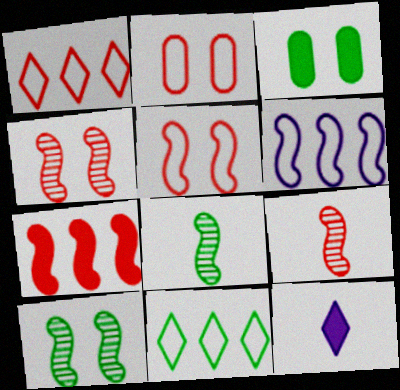[[3, 7, 12], 
[3, 8, 11], 
[5, 7, 9]]